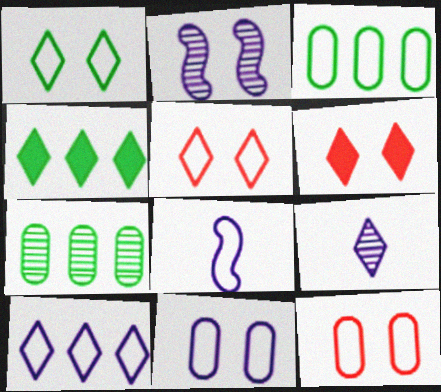[[3, 5, 8], 
[4, 5, 9], 
[6, 7, 8], 
[8, 10, 11]]